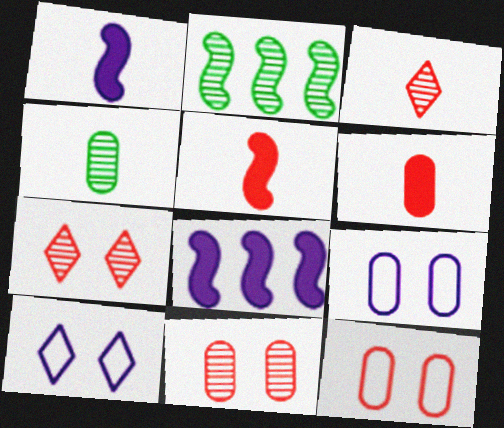[[2, 6, 10]]